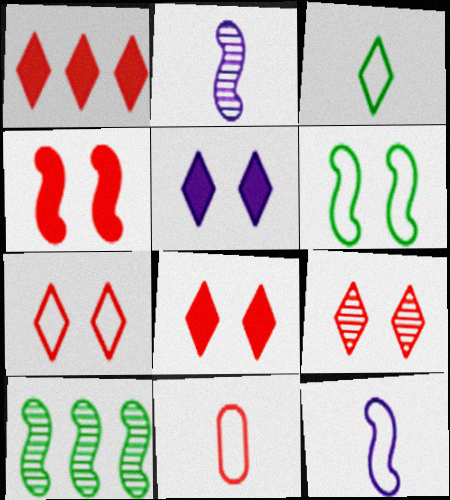[[3, 11, 12], 
[4, 10, 12], 
[5, 10, 11], 
[7, 8, 9]]